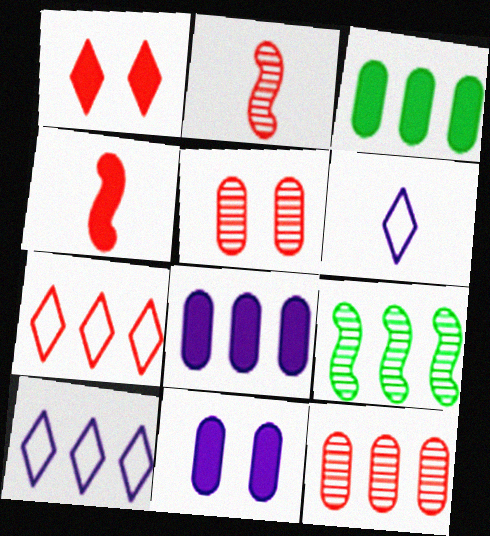[[4, 5, 7], 
[7, 8, 9]]